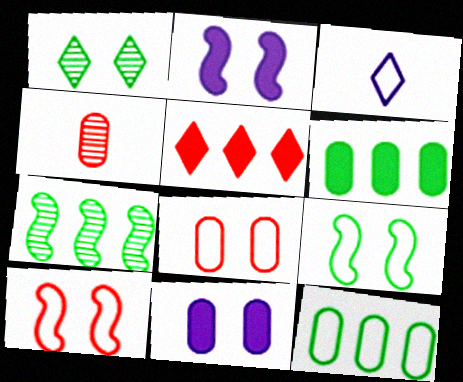[[1, 2, 8], 
[1, 3, 5], 
[1, 10, 11], 
[3, 10, 12], 
[4, 5, 10], 
[4, 11, 12]]